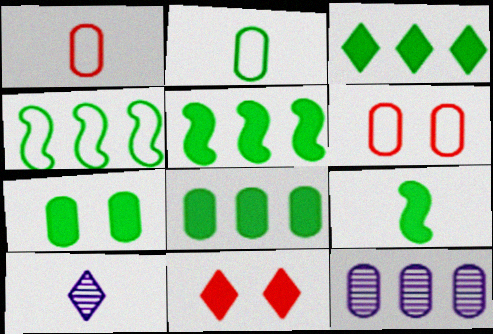[[1, 7, 12], 
[1, 9, 10], 
[3, 5, 8], 
[3, 7, 9], 
[5, 6, 10]]